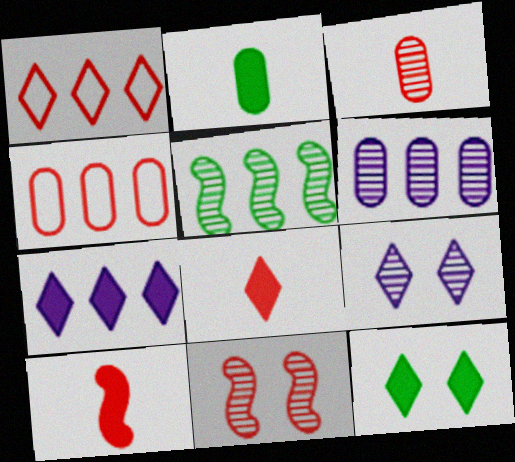[[3, 5, 9], 
[4, 5, 7], 
[4, 8, 11], 
[7, 8, 12]]